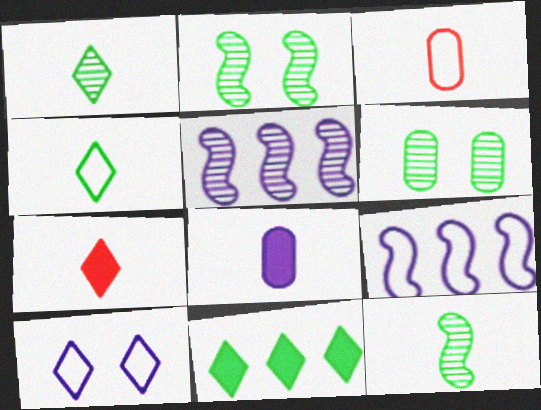[[5, 8, 10], 
[6, 7, 9]]